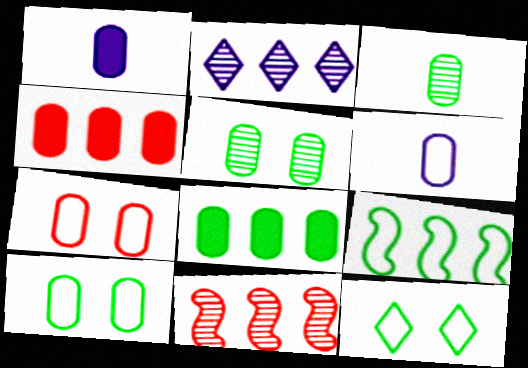[[1, 11, 12], 
[2, 4, 9], 
[3, 8, 10], 
[4, 5, 6]]